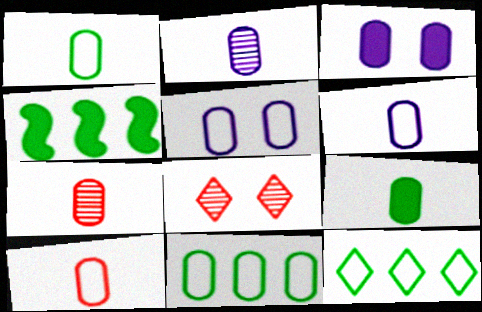[[1, 6, 10], 
[2, 9, 10], 
[3, 7, 11], 
[4, 6, 8], 
[5, 10, 11], 
[6, 7, 9]]